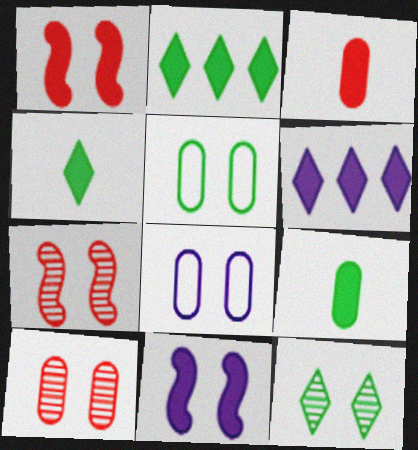[[1, 6, 9], 
[1, 8, 12], 
[2, 3, 11]]